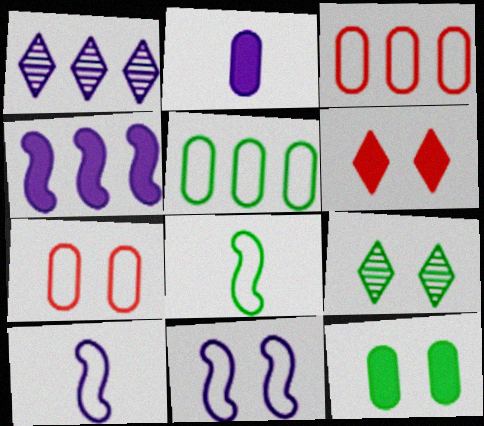[[1, 2, 11]]